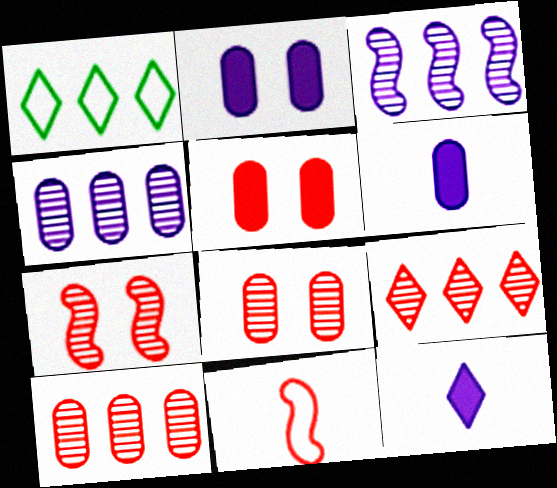[[1, 6, 7], 
[5, 9, 11]]